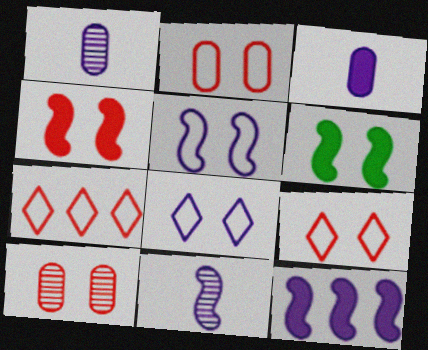[[1, 6, 7], 
[1, 8, 12], 
[4, 9, 10], 
[5, 11, 12], 
[6, 8, 10]]